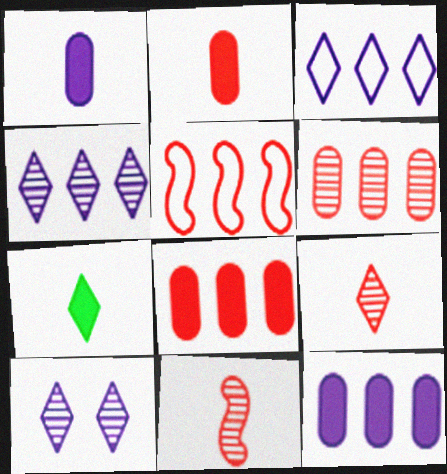[]